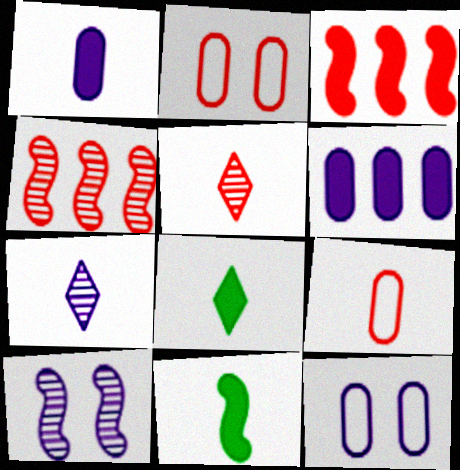[[2, 3, 5], 
[4, 8, 12], 
[7, 9, 11]]